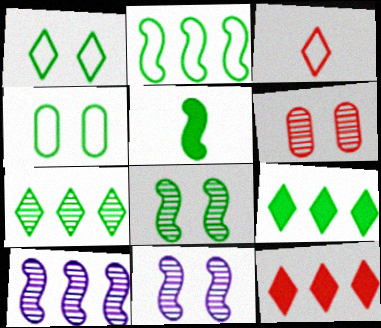[[2, 5, 8], 
[4, 5, 7]]